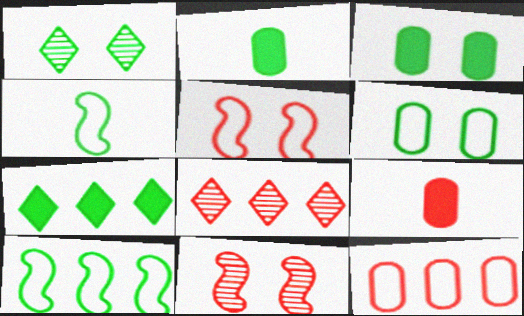[[1, 2, 10], 
[5, 8, 9]]